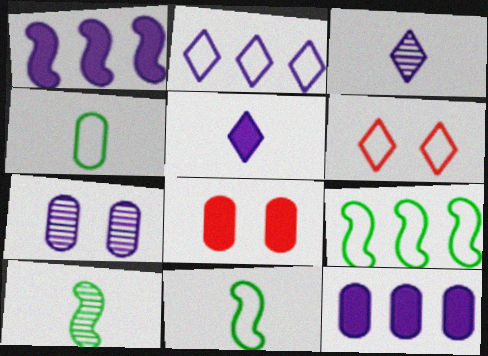[[2, 8, 10], 
[3, 8, 9], 
[6, 10, 12]]